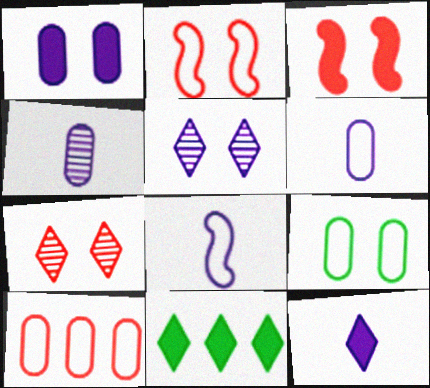[[2, 4, 11], 
[3, 5, 9], 
[4, 8, 12], 
[6, 9, 10]]